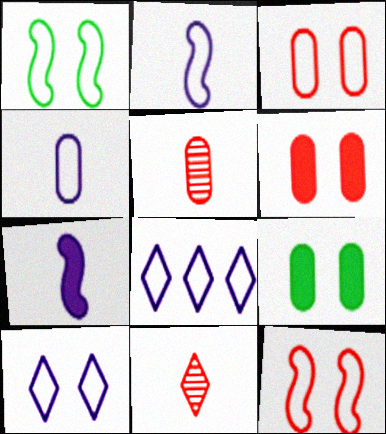[[1, 3, 10]]